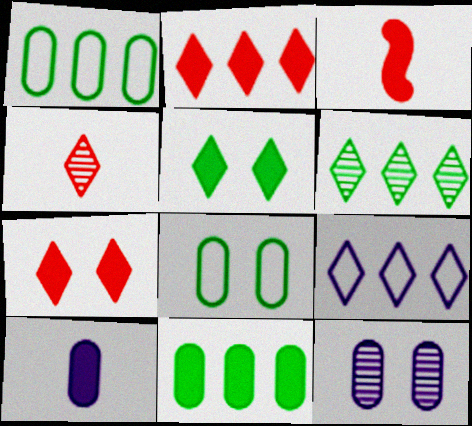[[2, 6, 9], 
[4, 5, 9]]